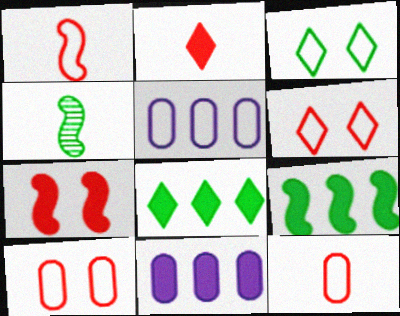[[1, 3, 5], 
[4, 6, 11]]